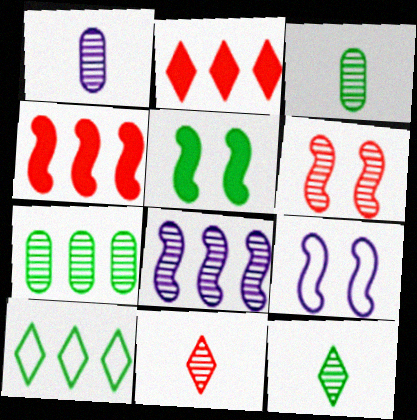[[2, 3, 9], 
[3, 5, 10], 
[5, 6, 9]]